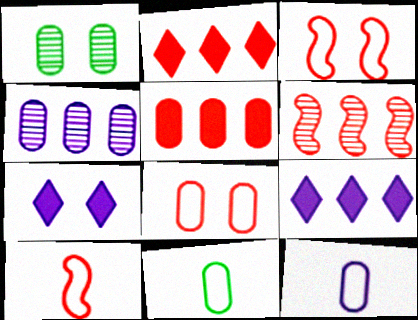[[1, 3, 7], 
[1, 5, 12], 
[1, 9, 10], 
[6, 7, 11]]